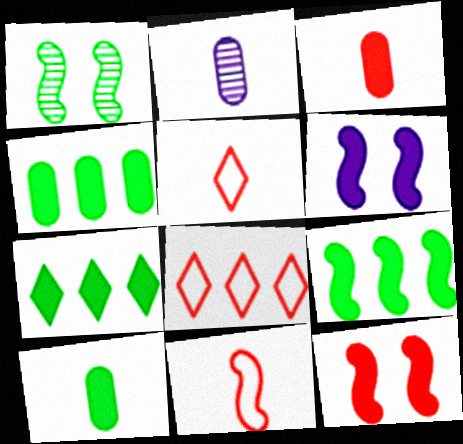[[3, 6, 7], 
[4, 7, 9]]